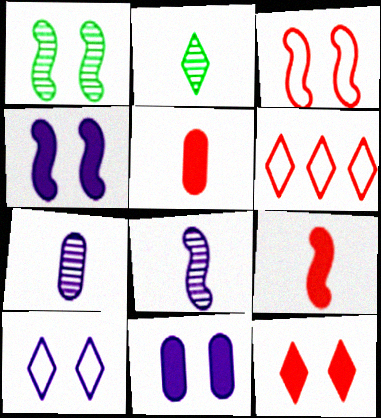[[1, 3, 4]]